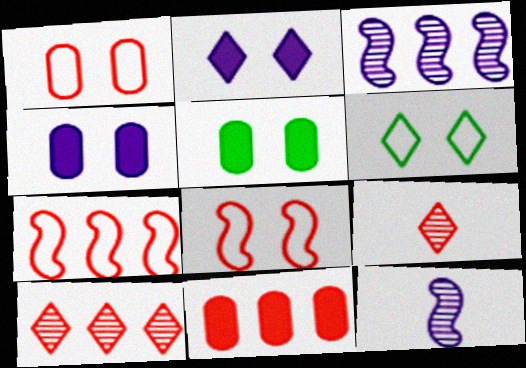[[6, 11, 12], 
[7, 10, 11], 
[8, 9, 11]]